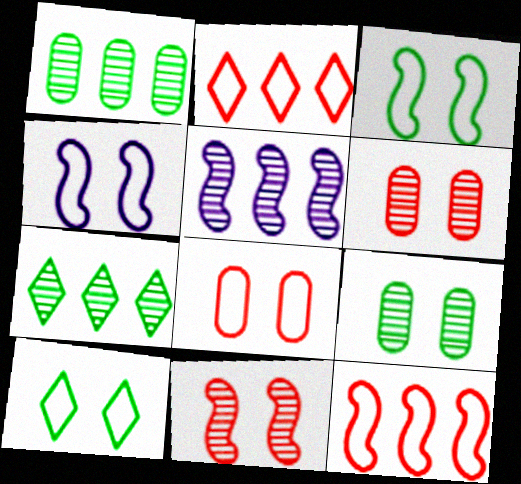[[4, 8, 10]]